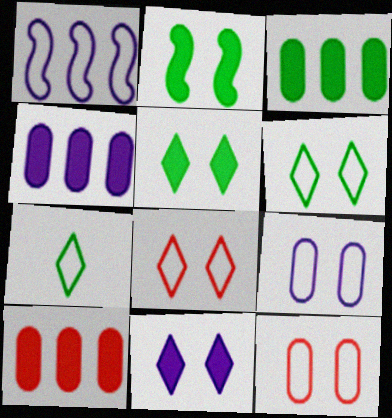[[1, 7, 12], 
[3, 4, 10]]